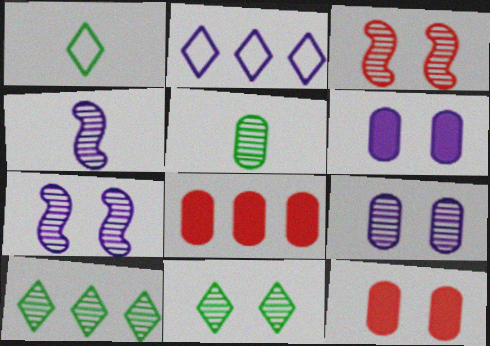[[1, 7, 8], 
[2, 4, 6], 
[3, 9, 11]]